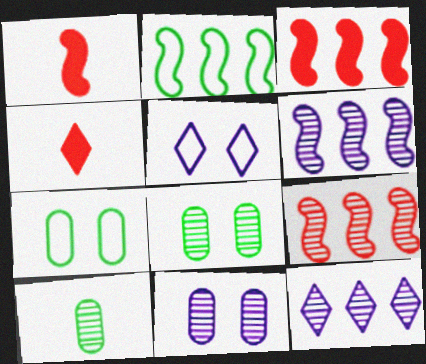[[1, 7, 12], 
[2, 3, 6], 
[2, 4, 11], 
[3, 5, 10], 
[4, 6, 7]]